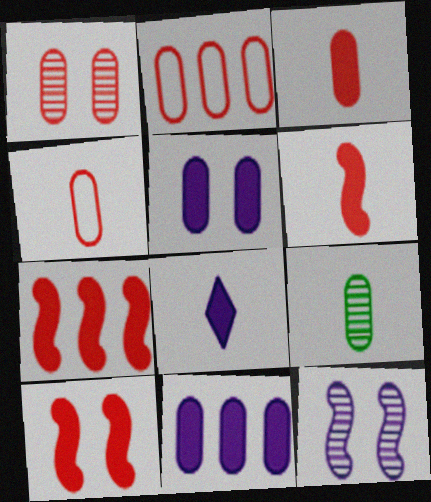[[1, 2, 3], 
[2, 5, 9], 
[6, 7, 10]]